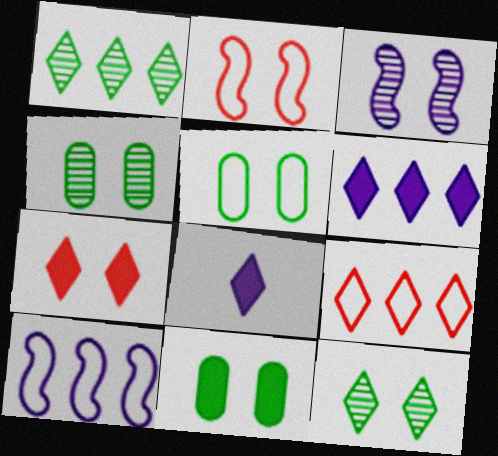[[1, 6, 9], 
[3, 5, 7], 
[4, 5, 11], 
[8, 9, 12]]